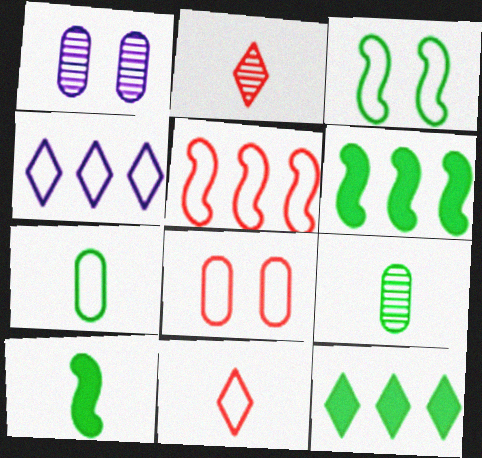[[1, 6, 11], 
[3, 9, 12], 
[5, 8, 11]]